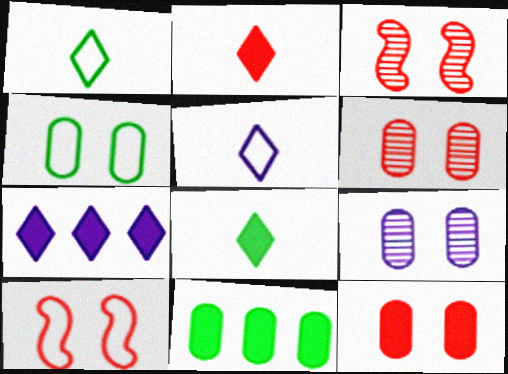[[3, 5, 11], 
[4, 9, 12]]